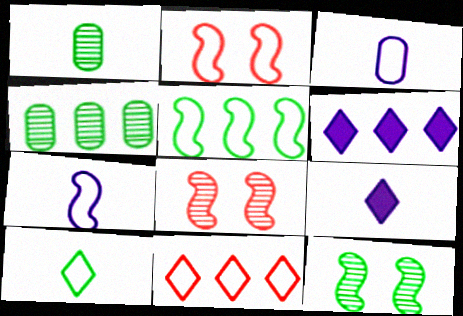[[1, 2, 6], 
[2, 4, 9], 
[2, 5, 7]]